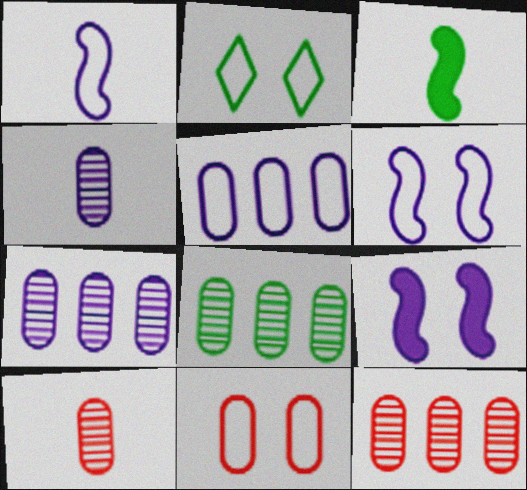[[2, 3, 8], 
[2, 6, 11], 
[7, 8, 12]]